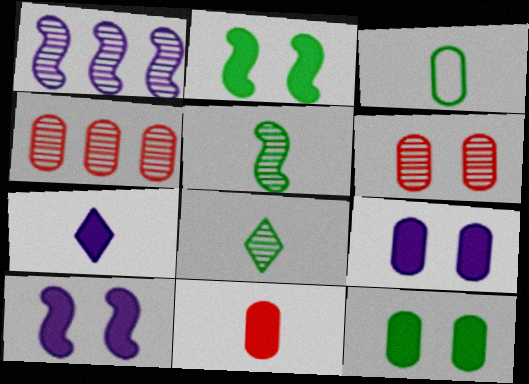[[1, 6, 8], 
[3, 4, 9]]